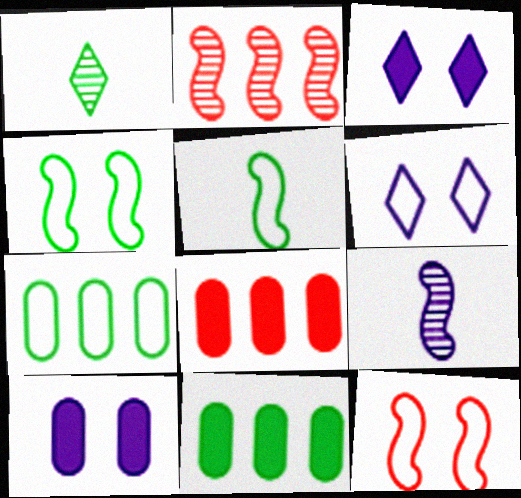[[1, 4, 11]]